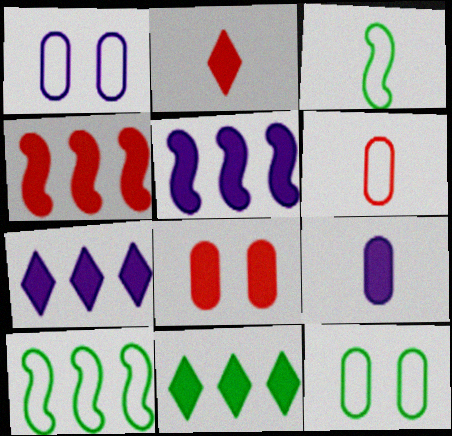[[2, 4, 8]]